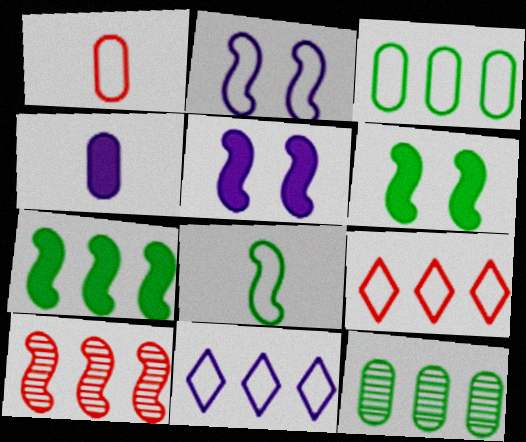[[5, 8, 10]]